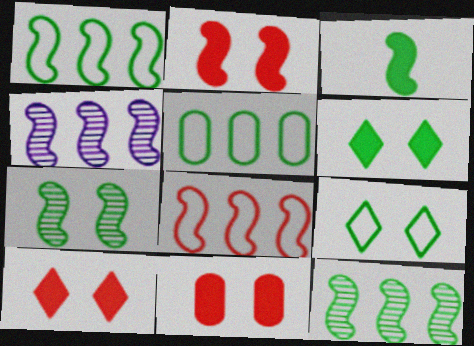[[1, 3, 7], 
[2, 10, 11]]